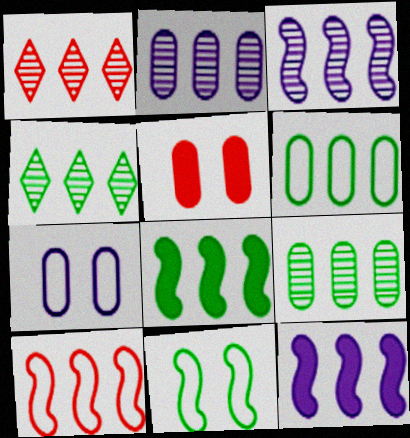[[1, 3, 9], 
[1, 6, 12], 
[3, 8, 10], 
[4, 6, 8]]